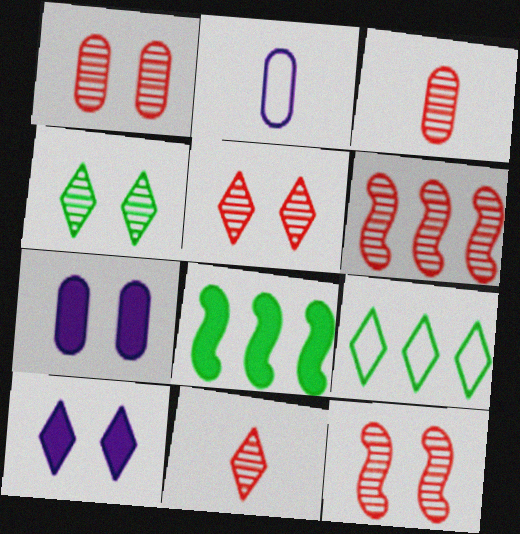[[1, 5, 12], 
[1, 6, 11], 
[2, 5, 8], 
[3, 5, 6], 
[9, 10, 11]]